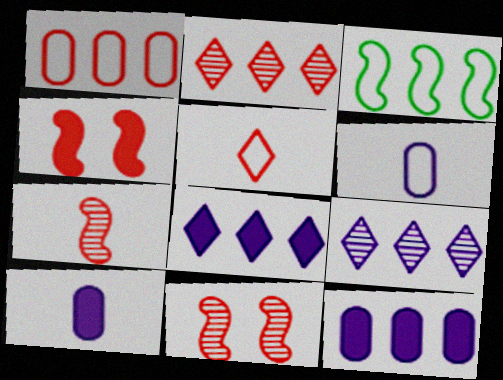[[2, 3, 12]]